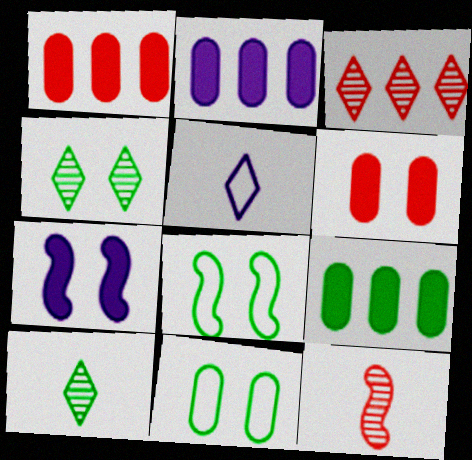[[1, 2, 9], 
[8, 9, 10]]